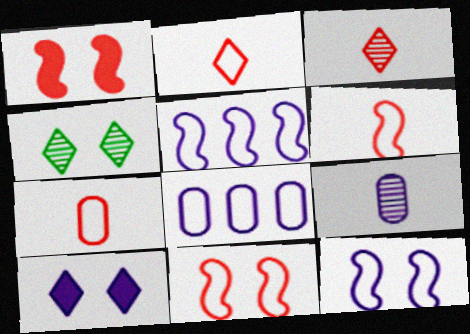[[2, 6, 7], 
[5, 9, 10]]